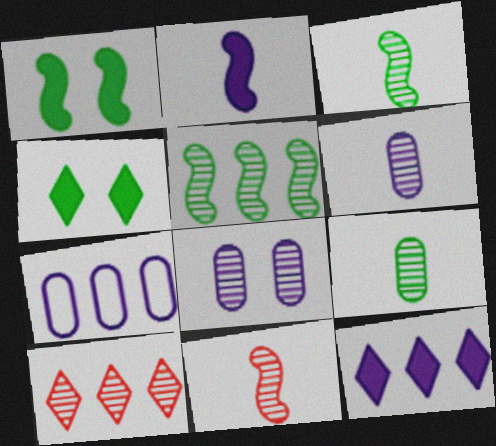[[3, 8, 10], 
[4, 7, 11]]